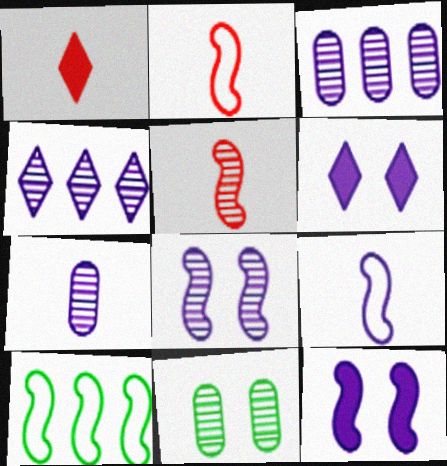[[3, 6, 9], 
[4, 5, 11], 
[4, 7, 8], 
[5, 10, 12]]